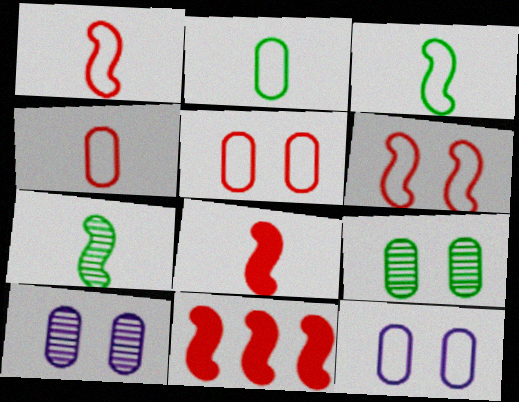[]